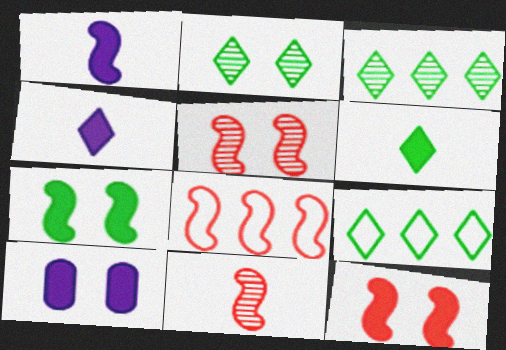[[2, 6, 9], 
[8, 11, 12], 
[9, 10, 11]]